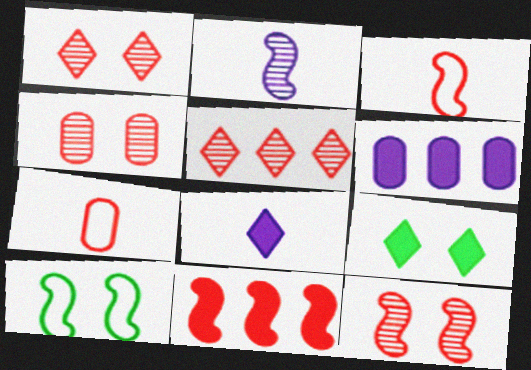[[1, 4, 12], 
[1, 7, 11], 
[2, 10, 11], 
[3, 11, 12]]